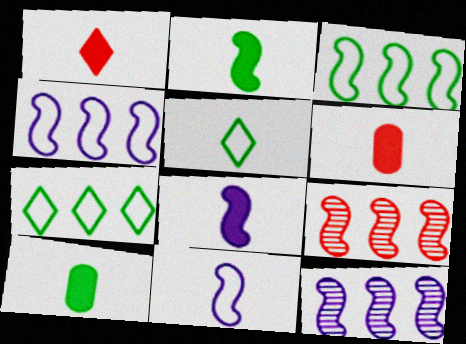[[1, 8, 10]]